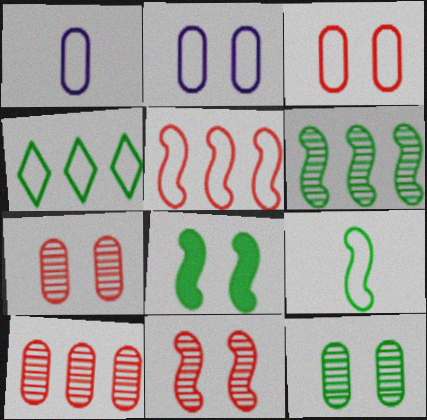[[6, 8, 9]]